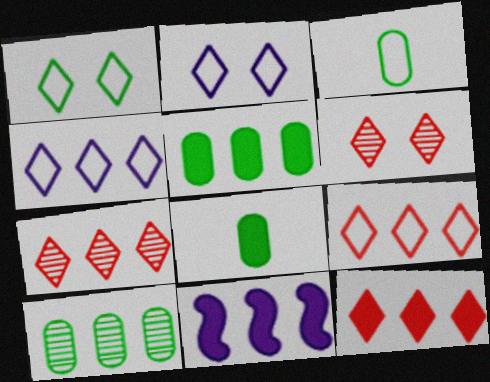[[3, 6, 11], 
[5, 11, 12], 
[7, 9, 12], 
[9, 10, 11]]